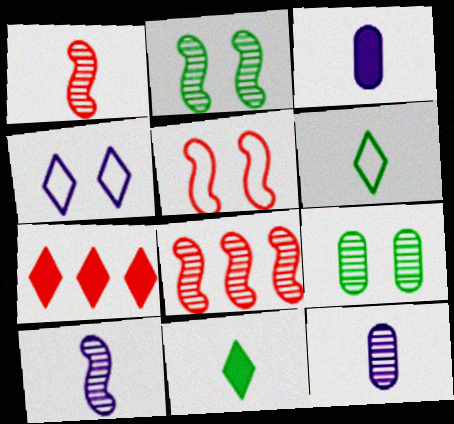[[1, 3, 6], 
[2, 8, 10]]